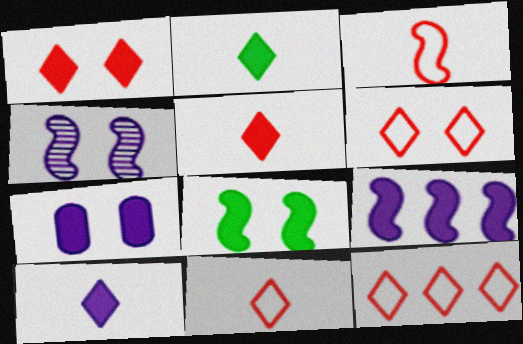[[1, 7, 8], 
[2, 5, 10], 
[6, 11, 12], 
[7, 9, 10]]